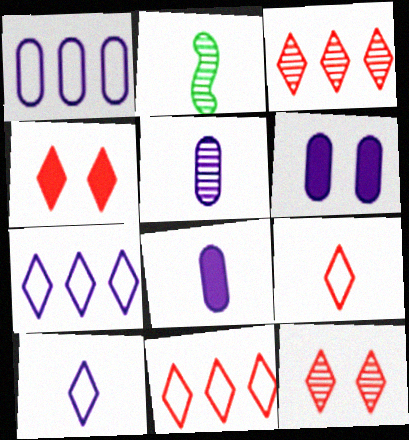[[1, 2, 4], 
[1, 5, 6], 
[2, 6, 11], 
[2, 8, 9], 
[3, 4, 9]]